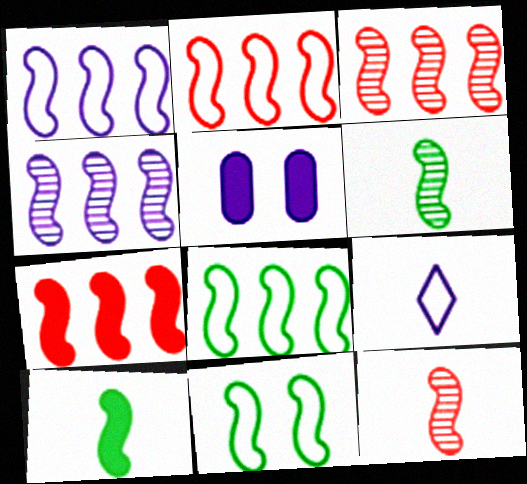[[1, 2, 8], 
[2, 3, 7], 
[4, 5, 9], 
[4, 7, 8]]